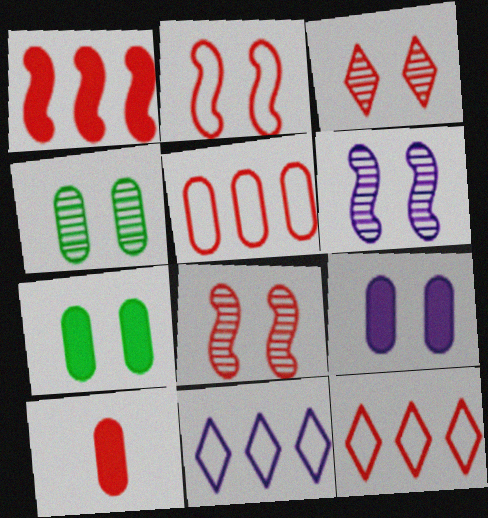[[3, 4, 6], 
[8, 10, 12]]